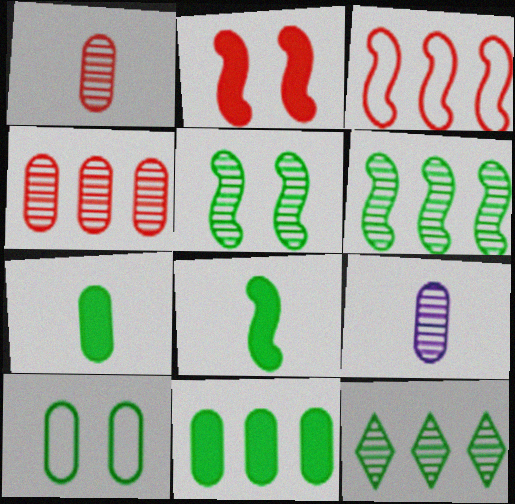[[8, 10, 12]]